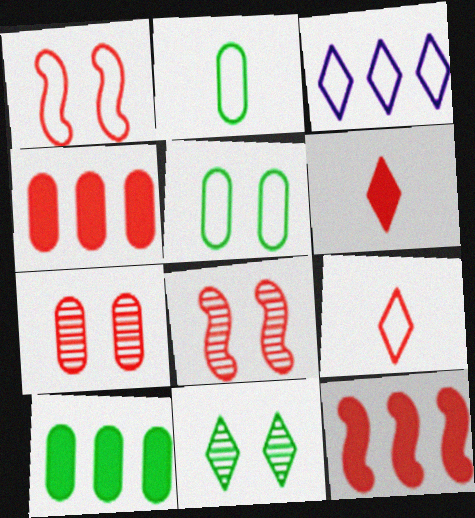[[1, 2, 3], 
[3, 6, 11], 
[4, 8, 9], 
[7, 9, 12]]